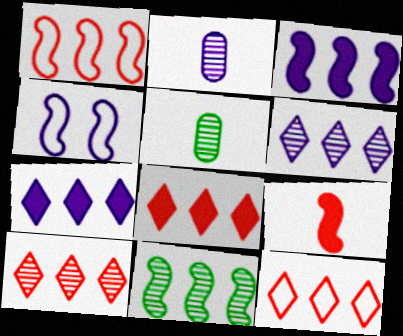[[1, 3, 11], 
[2, 4, 7], 
[4, 5, 8], 
[4, 9, 11], 
[8, 10, 12]]